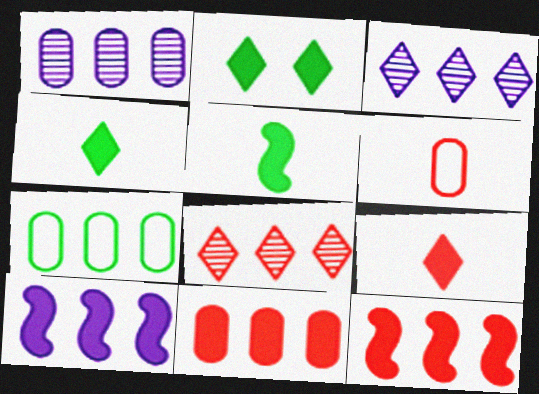[[1, 7, 11], 
[3, 7, 12], 
[7, 8, 10]]